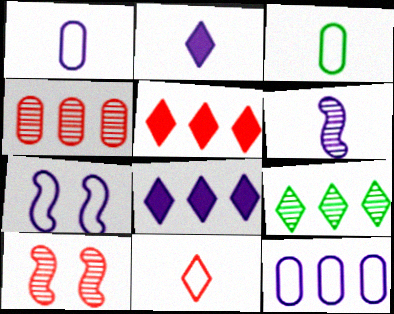[[1, 2, 6], 
[3, 8, 10]]